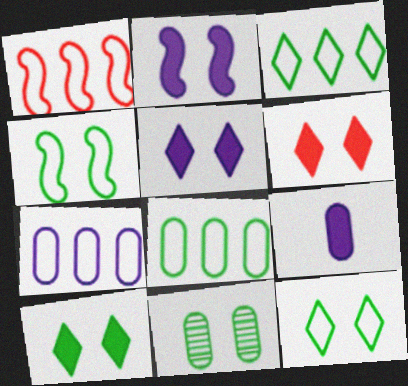[[1, 3, 7], 
[4, 10, 11], 
[5, 6, 10]]